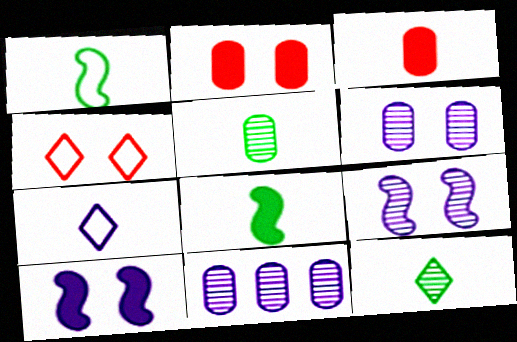[[4, 8, 11], 
[7, 10, 11]]